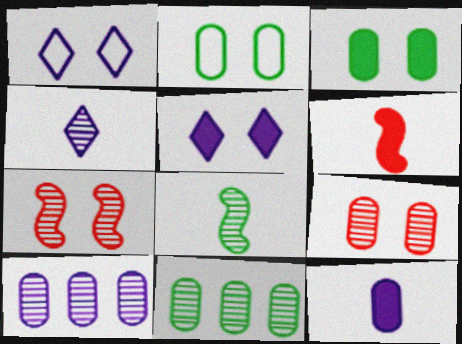[[1, 3, 7], 
[1, 6, 11], 
[2, 5, 7], 
[4, 7, 11]]